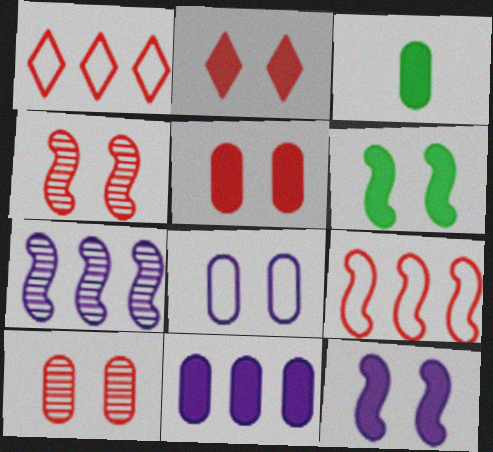[[3, 5, 11]]